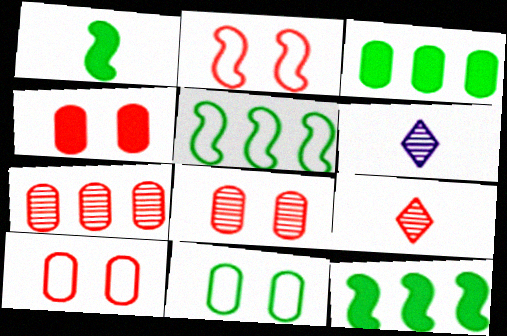[[2, 3, 6], 
[4, 5, 6], 
[4, 8, 10], 
[6, 10, 12]]